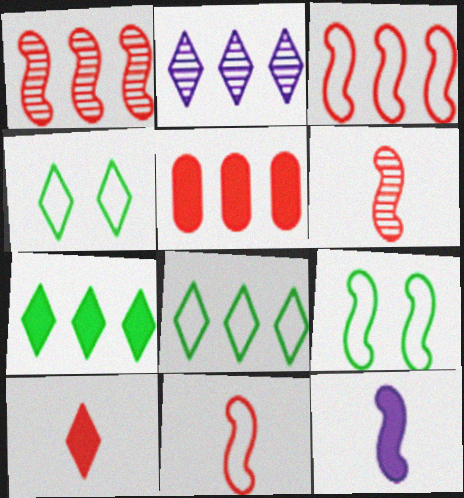[[1, 9, 12], 
[2, 4, 10]]